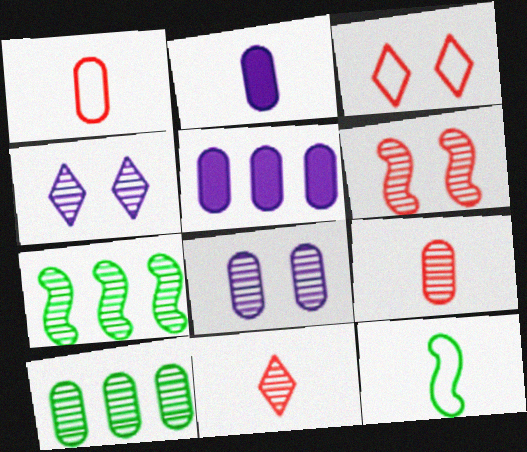[[2, 3, 7], 
[2, 11, 12], 
[4, 7, 9], 
[7, 8, 11], 
[8, 9, 10]]